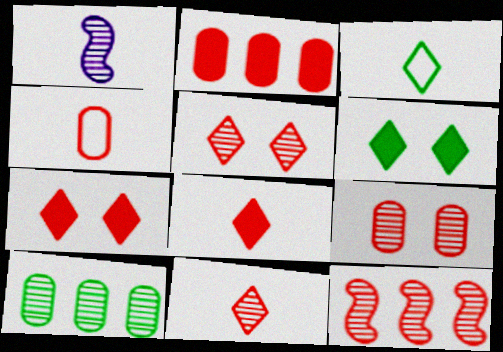[[1, 5, 10], 
[2, 4, 9], 
[4, 7, 12], 
[9, 11, 12]]